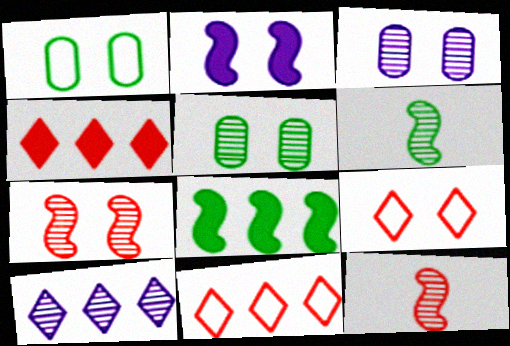[[2, 5, 9], 
[5, 10, 12]]